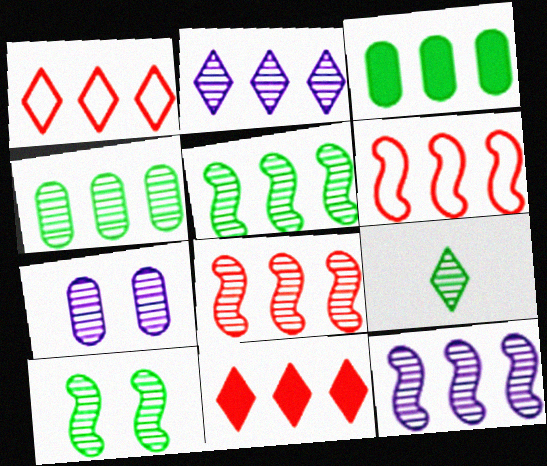[[1, 3, 12], 
[2, 3, 6], 
[2, 4, 8], 
[4, 9, 10], 
[5, 8, 12], 
[7, 8, 9]]